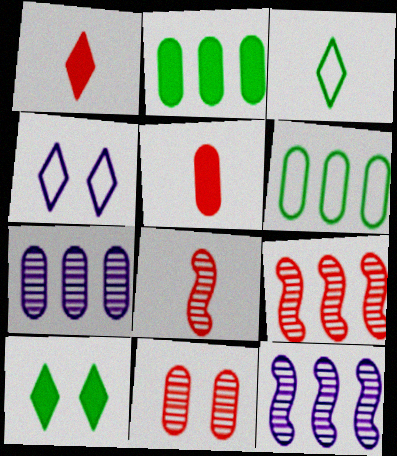[[2, 4, 8]]